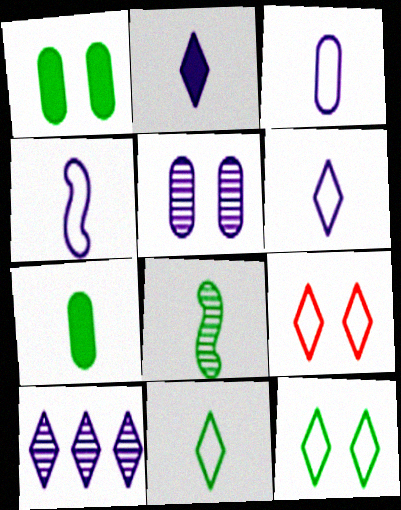[[3, 4, 6], 
[7, 8, 11]]